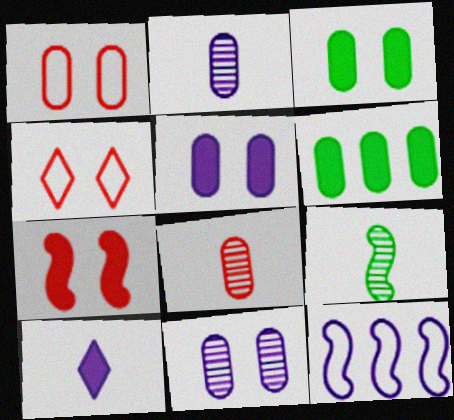[[1, 2, 6], 
[1, 3, 11], 
[6, 7, 10], 
[7, 9, 12], 
[10, 11, 12]]